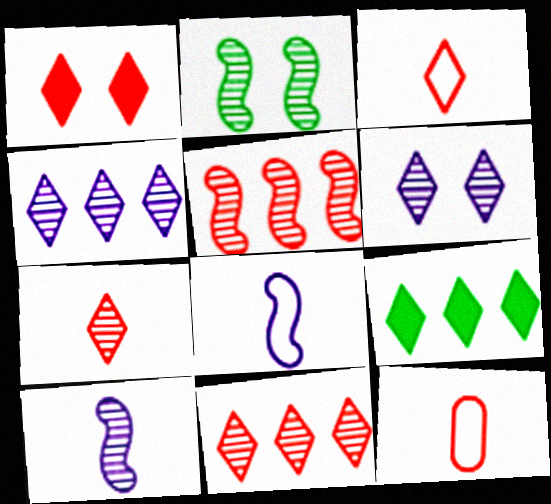[[1, 3, 11], 
[1, 5, 12], 
[2, 5, 10], 
[3, 6, 9]]